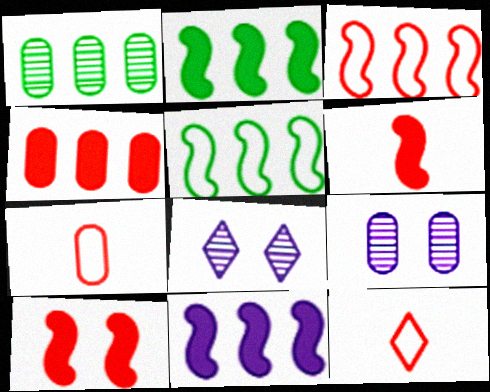[[2, 7, 8], 
[2, 9, 12]]